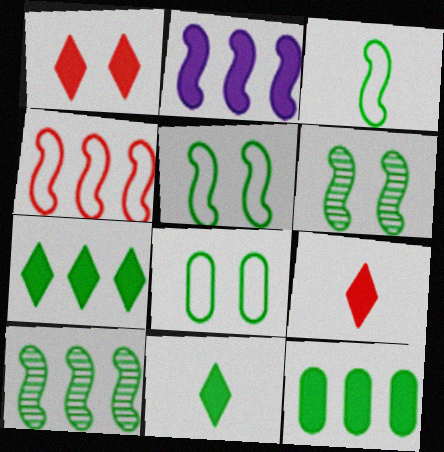[[2, 4, 10], 
[8, 10, 11]]